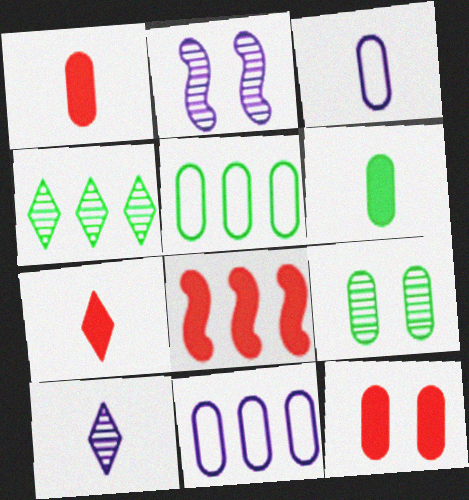[[1, 9, 11], 
[2, 5, 7], 
[4, 8, 11], 
[5, 6, 9], 
[7, 8, 12]]